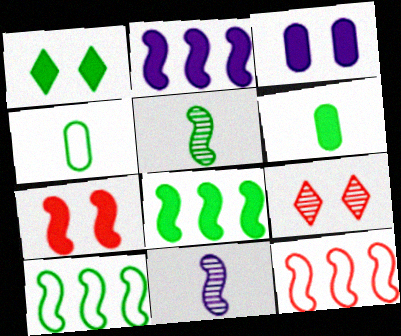[[1, 3, 7], 
[1, 6, 8], 
[2, 4, 9], 
[7, 10, 11]]